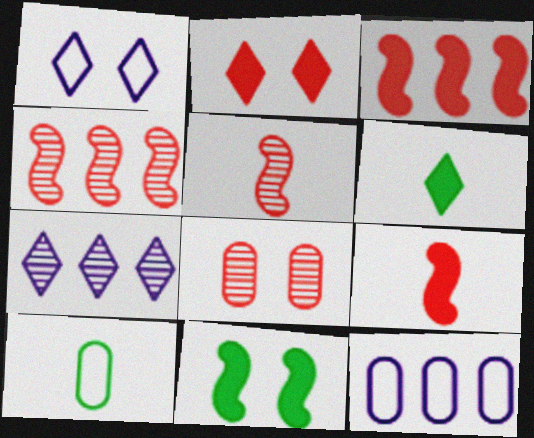[[1, 8, 11]]